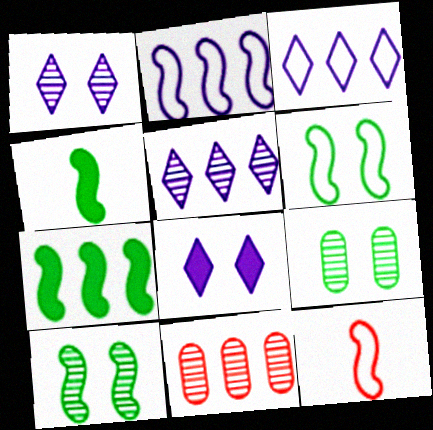[[2, 6, 12], 
[3, 7, 11]]